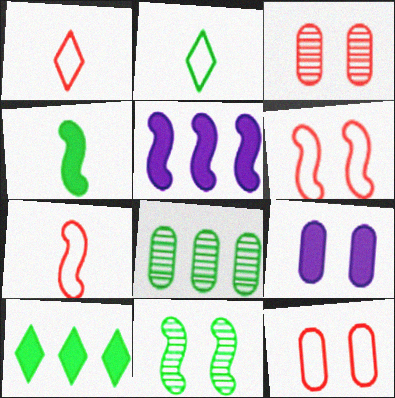[[2, 3, 5], 
[5, 7, 11]]